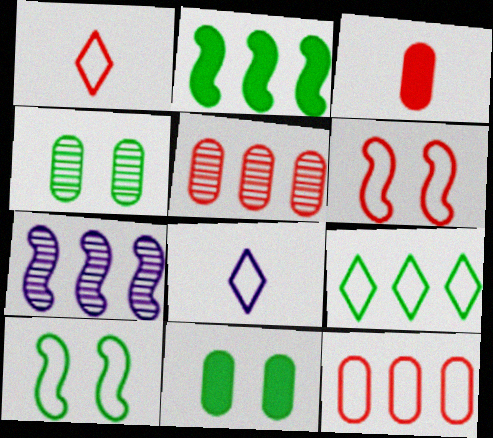[[1, 6, 12], 
[1, 7, 11], 
[8, 10, 12]]